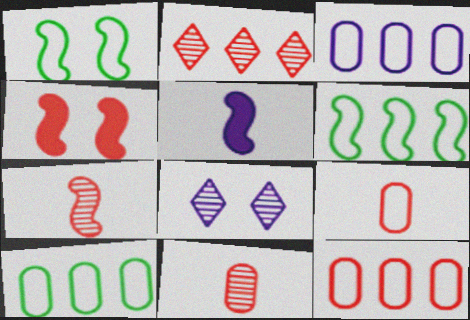[[2, 4, 9], 
[3, 5, 8], 
[3, 10, 12]]